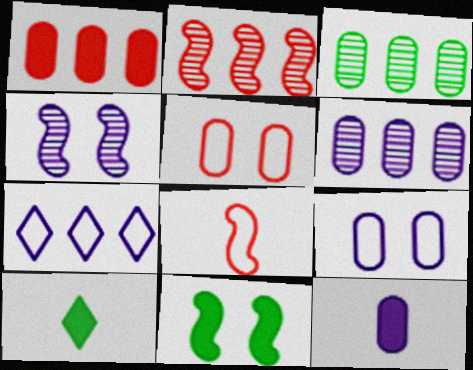[[2, 9, 10], 
[3, 5, 12], 
[4, 7, 12], 
[6, 9, 12]]